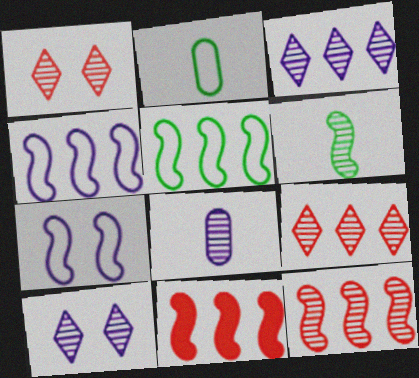[[2, 10, 11], 
[6, 7, 11]]